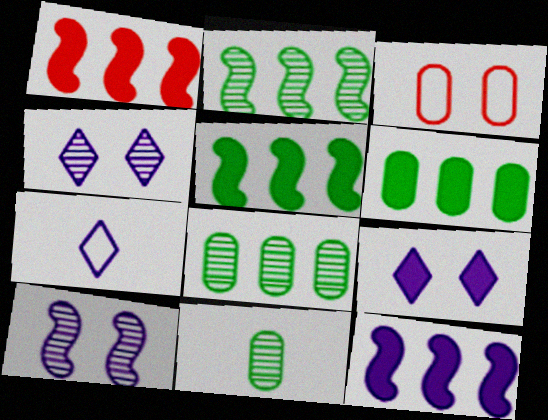[[1, 5, 12]]